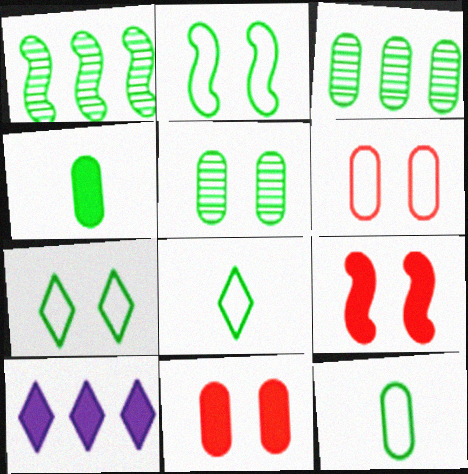[[1, 4, 7], 
[4, 9, 10]]